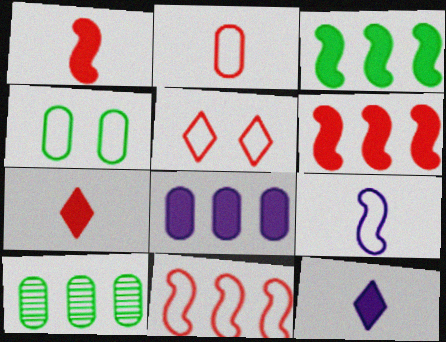[[2, 5, 11]]